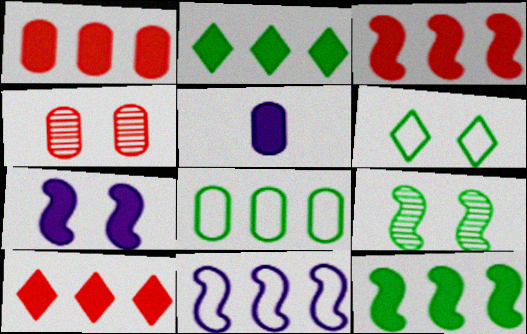[[1, 3, 10], 
[4, 5, 8], 
[4, 6, 7]]